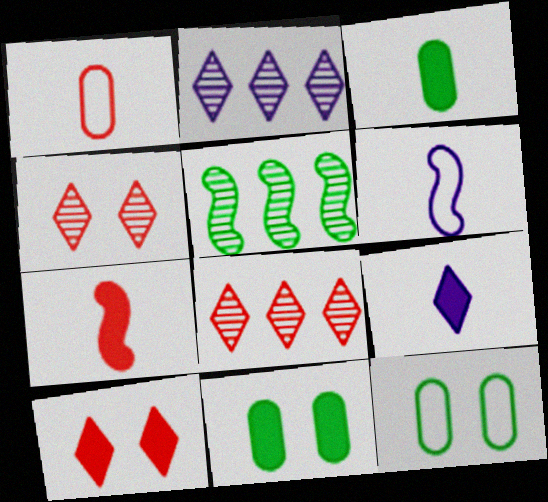[[2, 7, 12], 
[3, 7, 9], 
[6, 8, 11]]